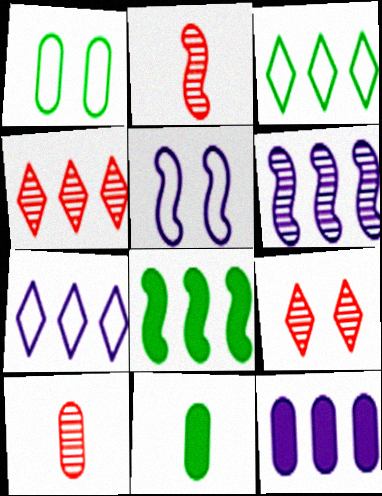[[1, 10, 12], 
[2, 5, 8], 
[4, 5, 11], 
[6, 7, 12]]